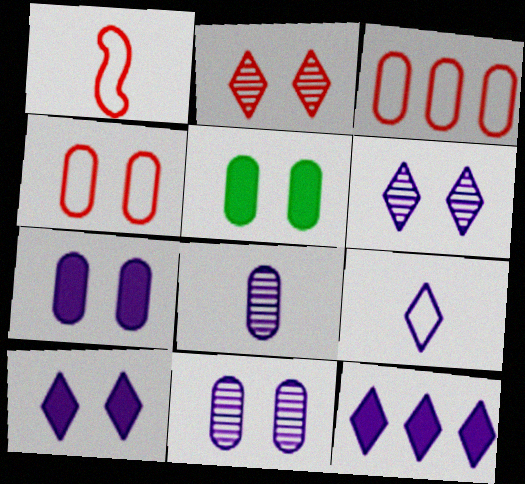[[3, 5, 8], 
[4, 5, 11], 
[6, 9, 12]]